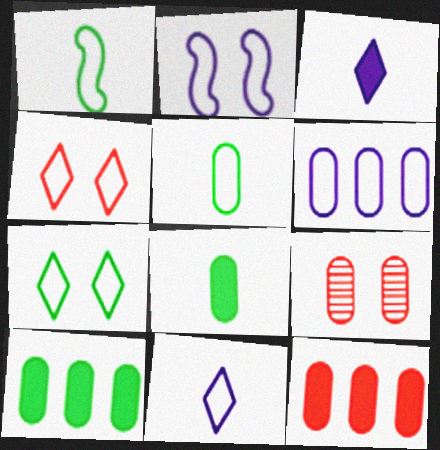[[1, 4, 6], 
[2, 6, 11], 
[6, 8, 9]]